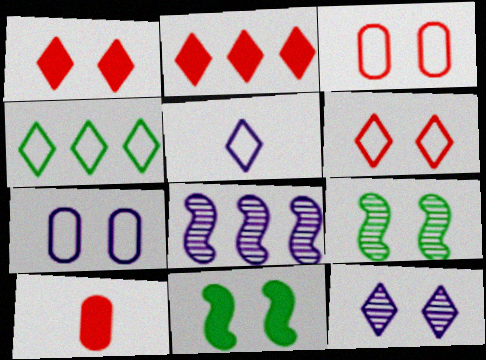[[1, 7, 9], 
[3, 11, 12], 
[4, 5, 6]]